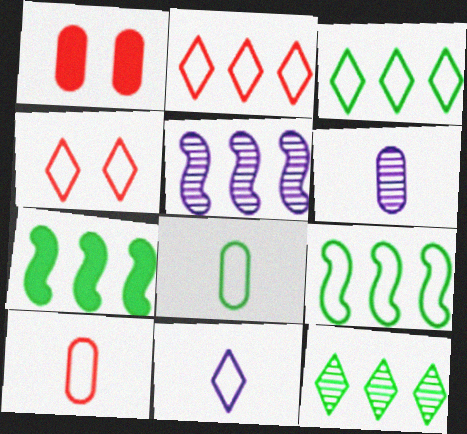[[3, 4, 11], 
[4, 6, 7]]